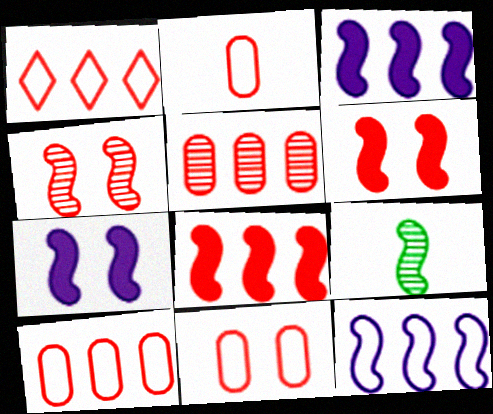[[1, 5, 8], 
[2, 10, 11], 
[6, 9, 12]]